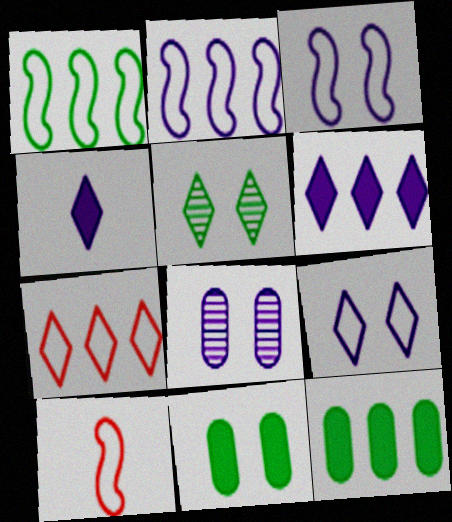[[1, 3, 10], 
[2, 4, 8], 
[4, 5, 7]]